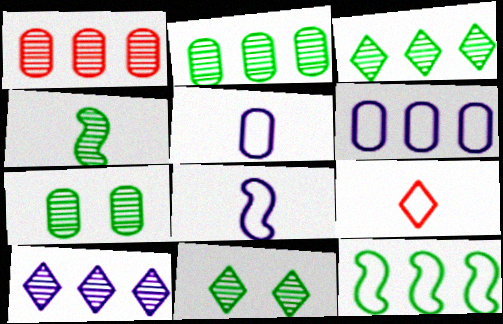[[2, 4, 11], 
[3, 4, 7]]